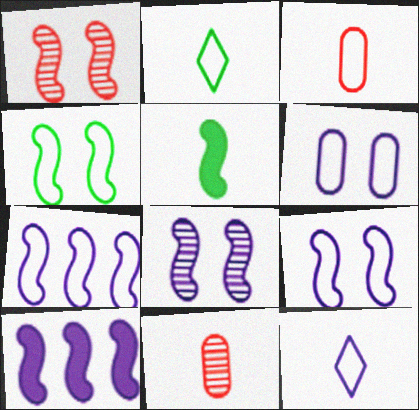[[1, 5, 7], 
[5, 11, 12], 
[6, 7, 12]]